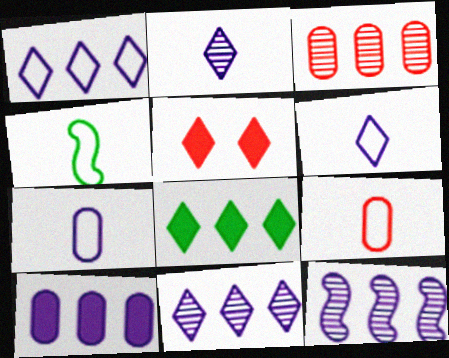[[1, 10, 12], 
[4, 6, 9]]